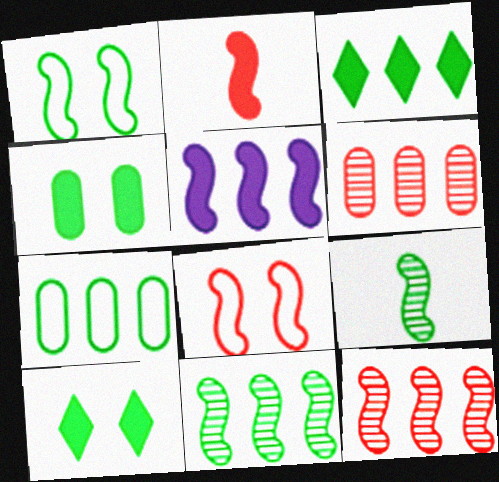[[2, 8, 12], 
[3, 7, 11], 
[5, 8, 9], 
[7, 9, 10]]